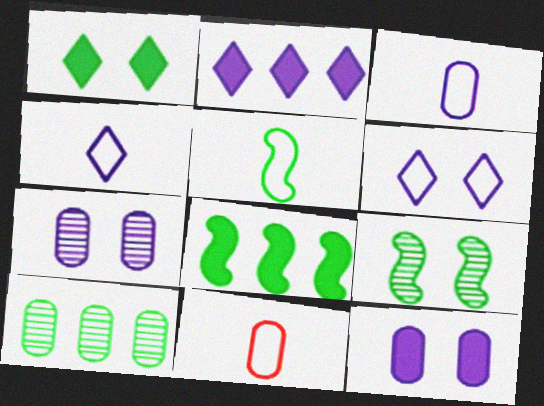[[1, 5, 10], 
[2, 9, 11], 
[4, 5, 11], 
[5, 8, 9], 
[10, 11, 12]]